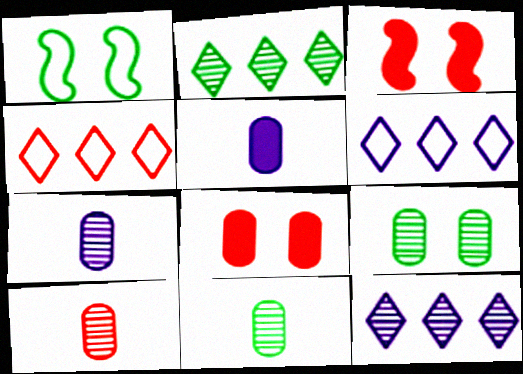[[3, 4, 10], 
[3, 6, 11], 
[7, 10, 11]]